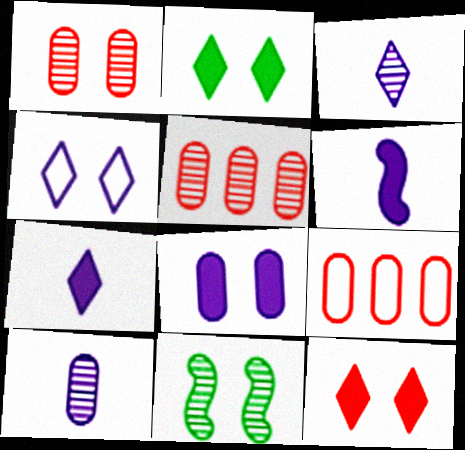[[3, 5, 11], 
[7, 9, 11]]